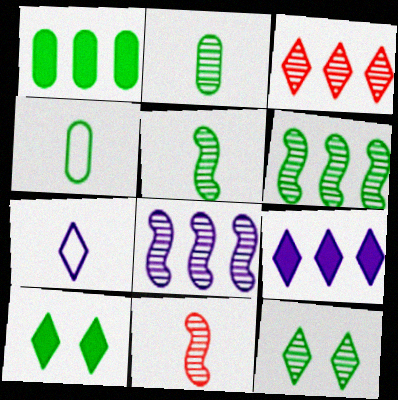[[2, 6, 12], 
[3, 7, 10], 
[4, 6, 10]]